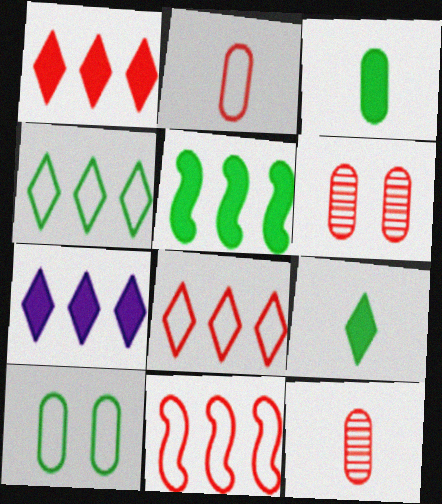[]